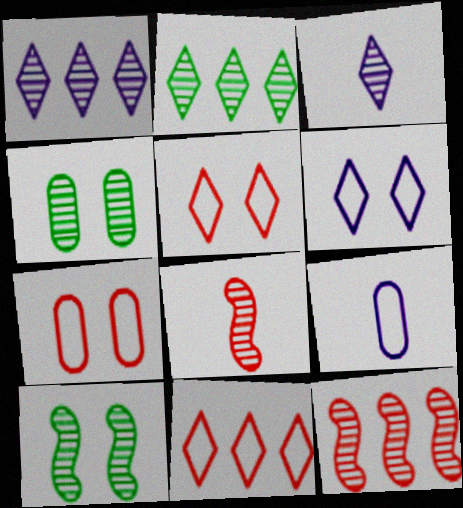[[1, 4, 8], 
[3, 4, 12]]